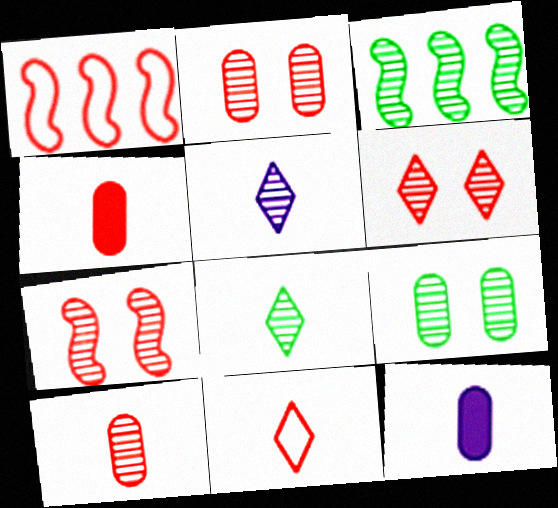[[1, 4, 6], 
[2, 3, 5], 
[2, 6, 7], 
[3, 8, 9]]